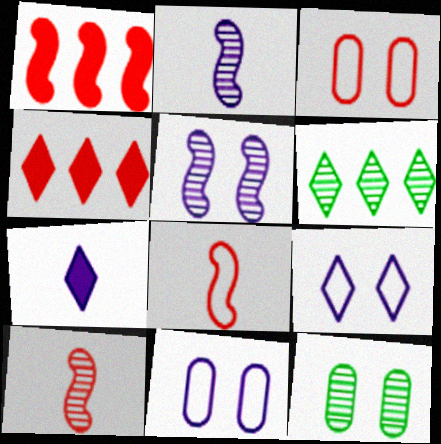[[3, 4, 10]]